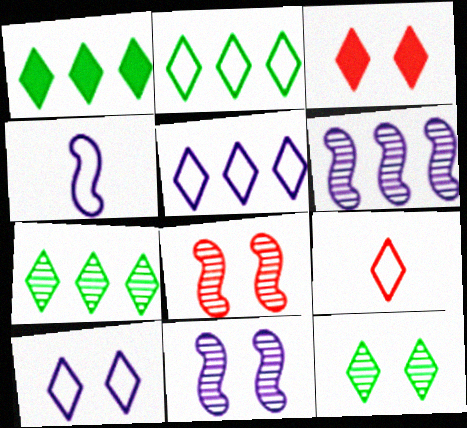[[1, 2, 7], 
[2, 9, 10], 
[3, 10, 12]]